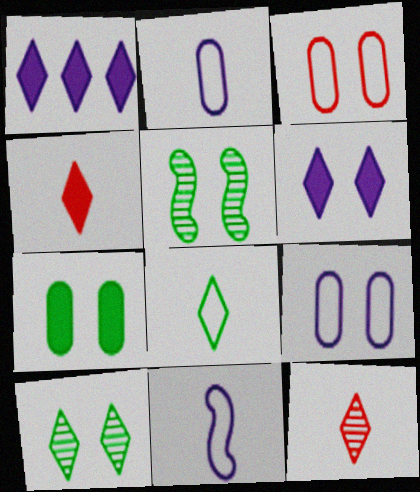[[3, 5, 6]]